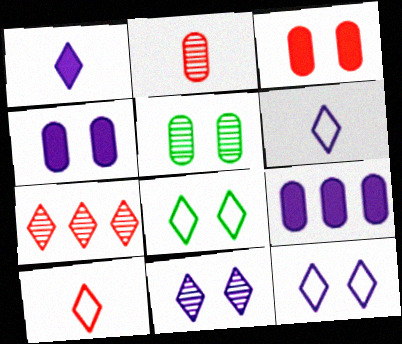[[1, 7, 8]]